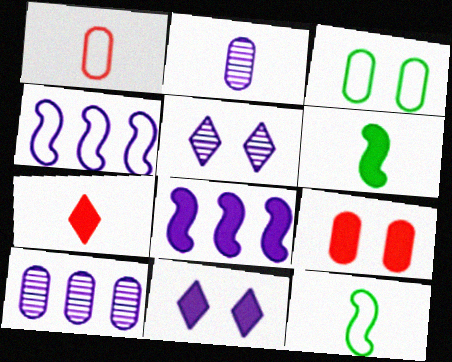[[2, 4, 11], 
[2, 7, 12]]